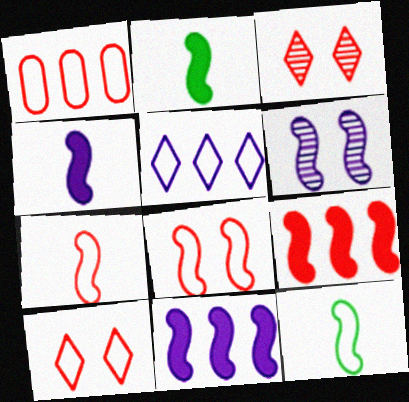[[1, 7, 10], 
[6, 9, 12]]